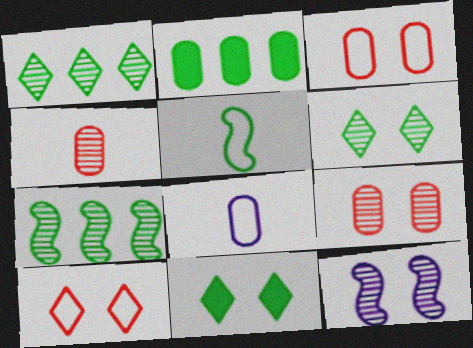[[1, 4, 12], 
[2, 5, 6], 
[2, 8, 9], 
[3, 11, 12], 
[6, 9, 12]]